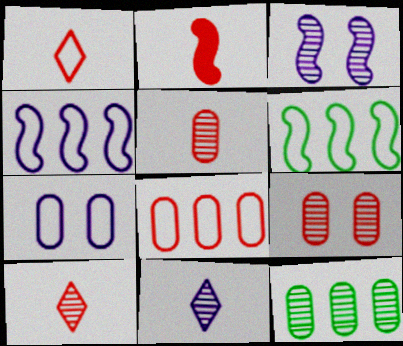[[1, 2, 5], 
[1, 6, 7], 
[2, 3, 6], 
[3, 10, 12]]